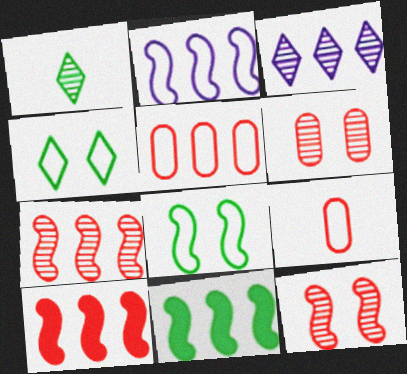[[2, 4, 9], 
[2, 7, 11], 
[3, 5, 11]]